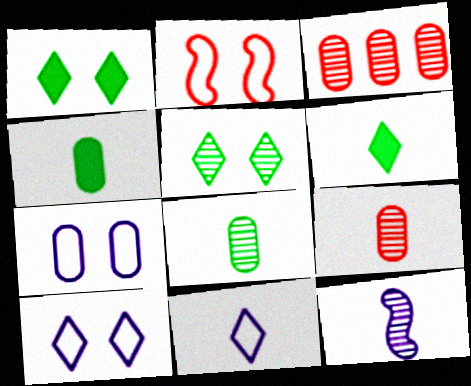[[3, 4, 7], 
[3, 5, 12]]